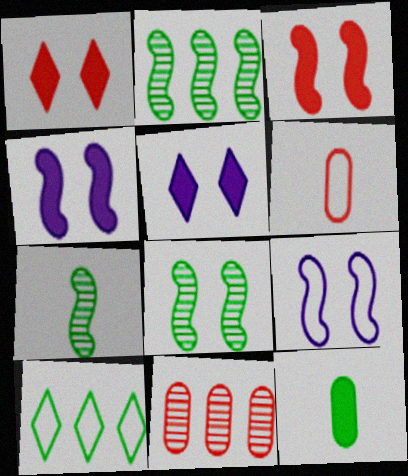[[2, 5, 6], 
[2, 7, 8], 
[3, 8, 9], 
[6, 9, 10], 
[8, 10, 12]]